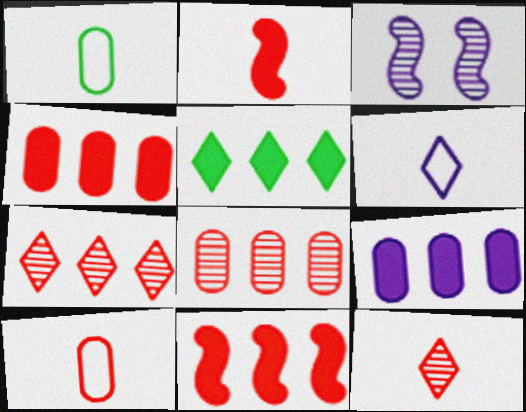[[2, 10, 12], 
[3, 5, 10], 
[3, 6, 9], 
[5, 9, 11]]